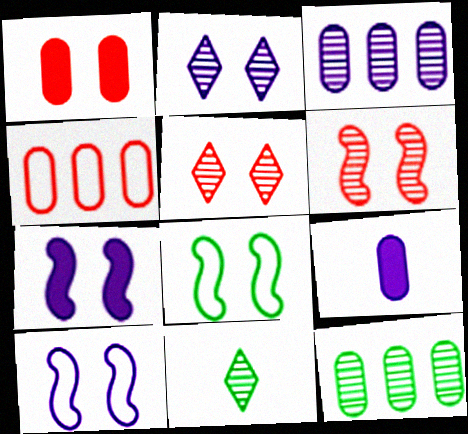[[1, 2, 8], 
[3, 6, 11], 
[4, 7, 11], 
[6, 7, 8]]